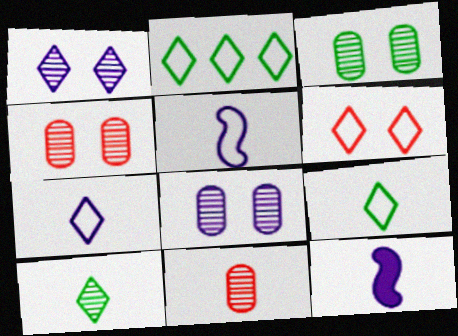[[2, 4, 12], 
[2, 6, 7], 
[3, 4, 8], 
[9, 11, 12]]